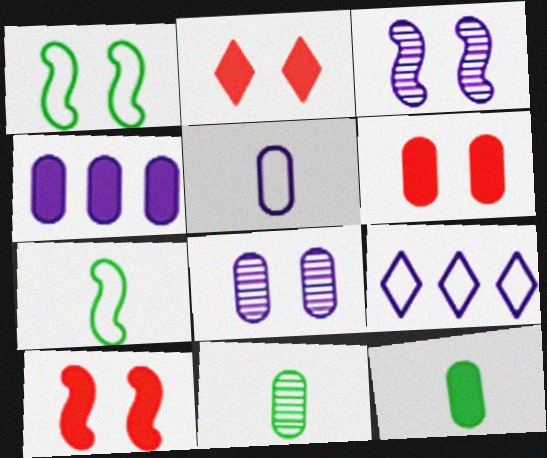[[1, 2, 8], 
[1, 3, 10], 
[2, 6, 10], 
[4, 5, 8], 
[4, 6, 12], 
[9, 10, 11]]